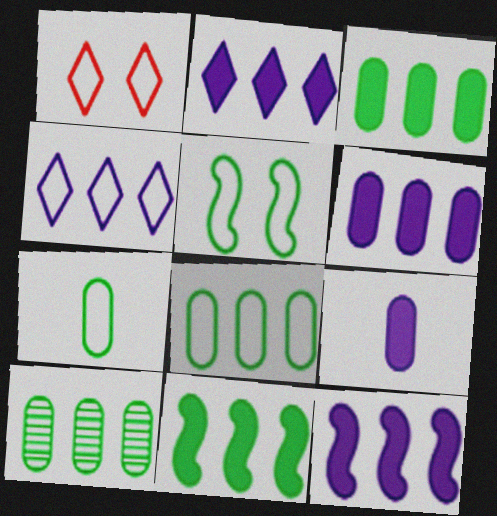[[2, 6, 12], 
[3, 8, 10]]